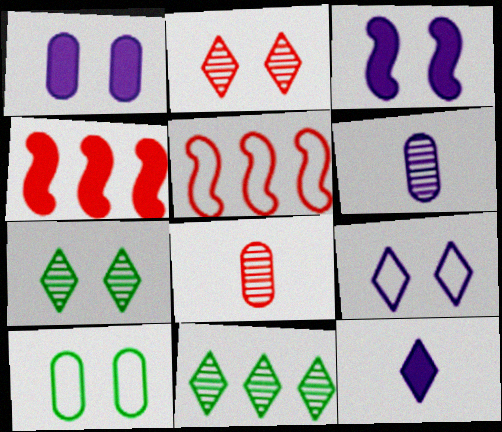[[2, 3, 10]]